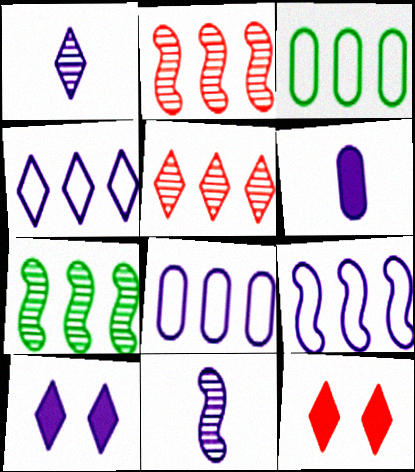[[1, 4, 10], 
[3, 11, 12], 
[4, 8, 9], 
[8, 10, 11]]